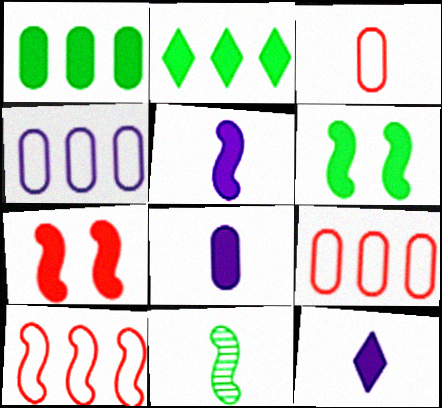[[1, 7, 12], 
[2, 7, 8], 
[3, 11, 12], 
[5, 8, 12]]